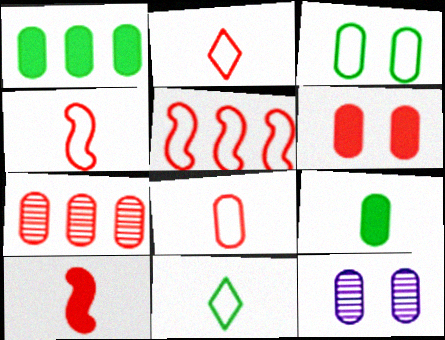[[1, 8, 12], 
[2, 4, 8], 
[3, 6, 12], 
[6, 7, 8]]